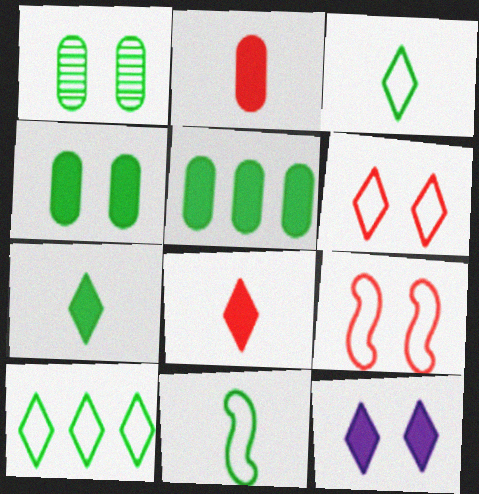[[1, 9, 12]]